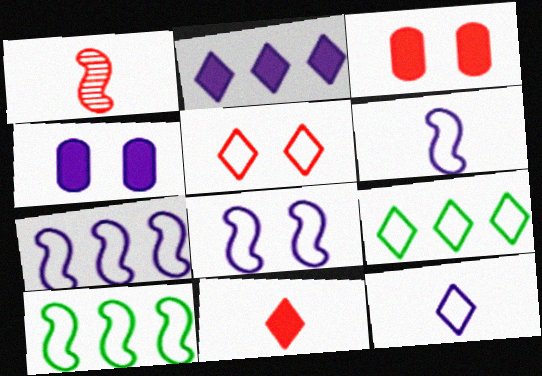[[1, 4, 9], 
[5, 9, 12], 
[6, 7, 8]]